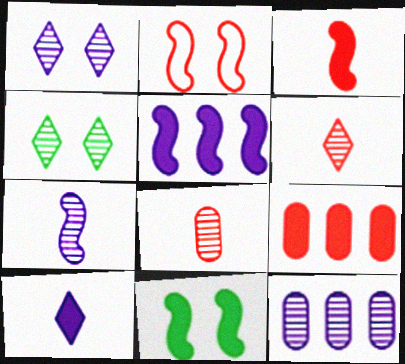[[1, 7, 12], 
[2, 6, 9], 
[3, 5, 11], 
[9, 10, 11]]